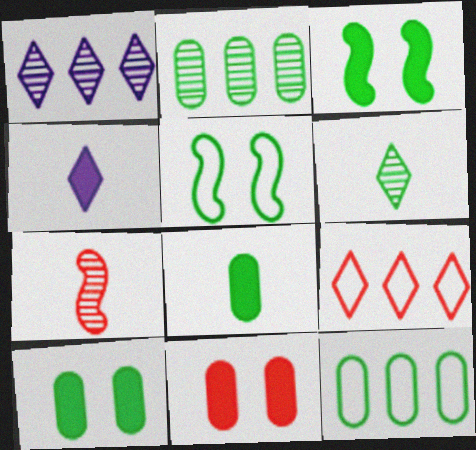[[3, 6, 12], 
[7, 9, 11]]